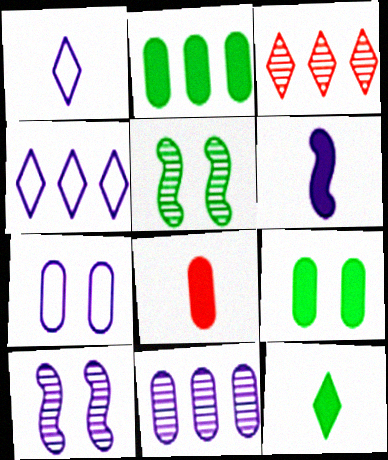[[4, 5, 8], 
[6, 8, 12]]